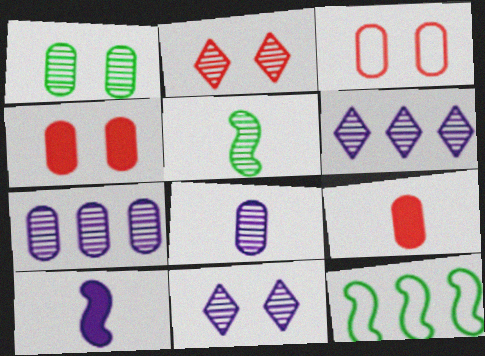[[2, 5, 7], 
[9, 11, 12]]